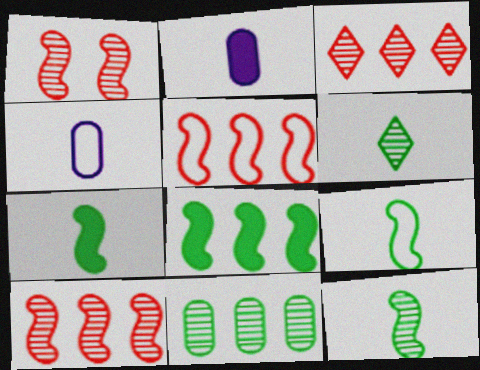[[7, 9, 12]]